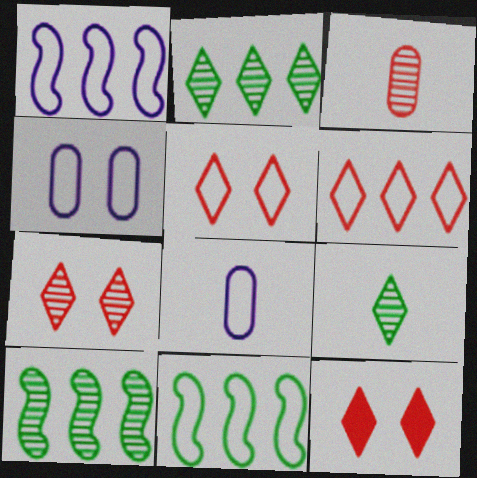[[5, 7, 12], 
[5, 8, 11], 
[8, 10, 12]]